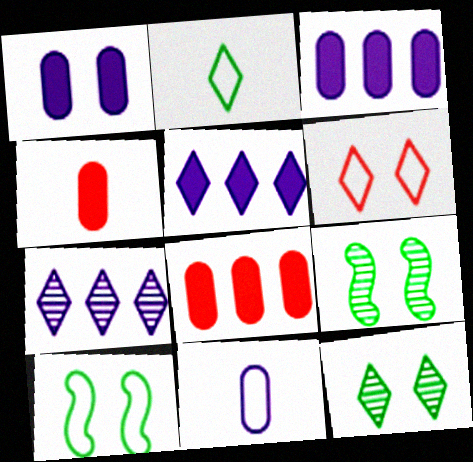[[1, 6, 9], 
[4, 7, 10]]